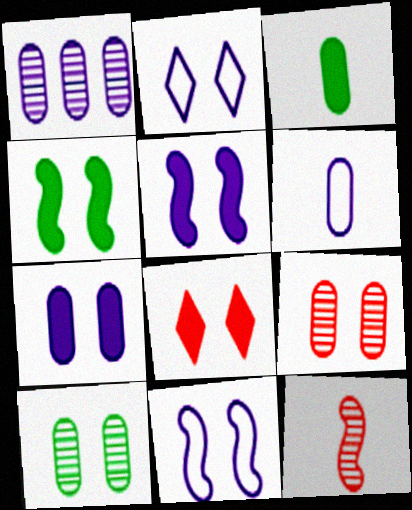[[1, 6, 7], 
[2, 4, 9], 
[4, 7, 8], 
[8, 10, 11]]